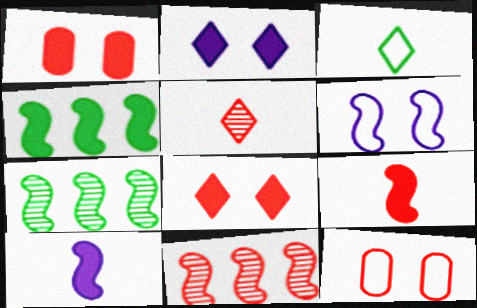[[6, 7, 9]]